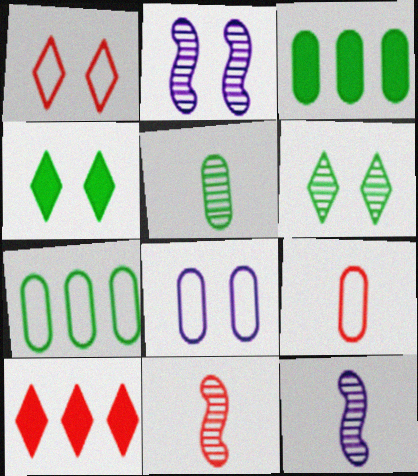[[1, 3, 12], 
[7, 8, 9]]